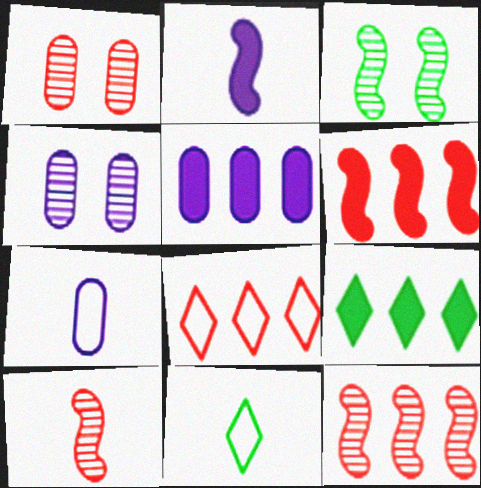[[4, 5, 7], 
[4, 6, 11], 
[5, 6, 9]]